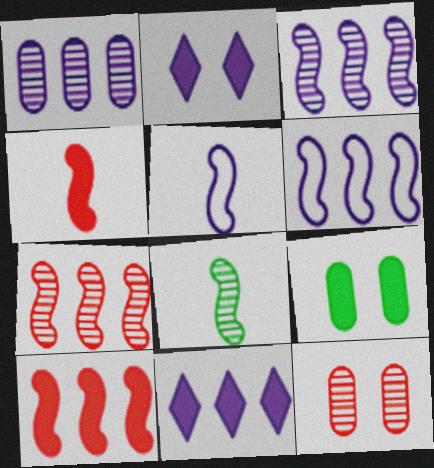[[1, 2, 5], 
[1, 6, 11], 
[4, 5, 8], 
[4, 9, 11]]